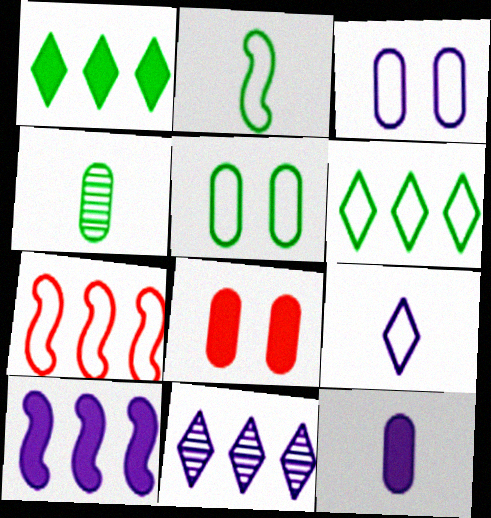[[2, 5, 6], 
[2, 8, 11], 
[5, 7, 9]]